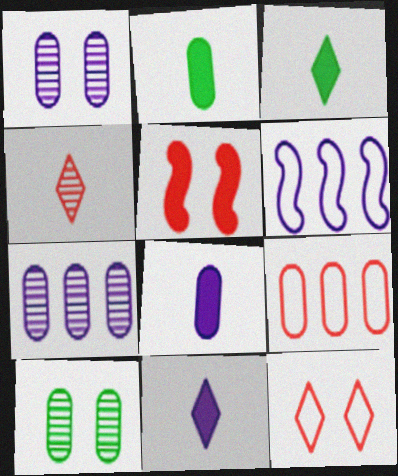[[1, 2, 9], 
[1, 6, 11], 
[4, 5, 9], 
[8, 9, 10]]